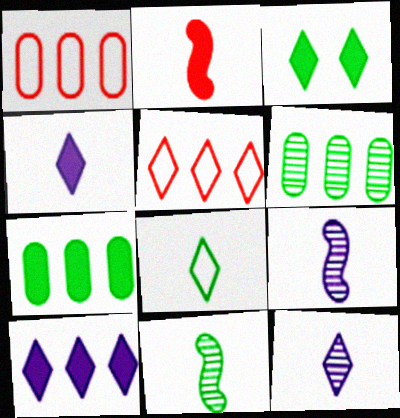[[1, 3, 9], 
[3, 5, 12]]